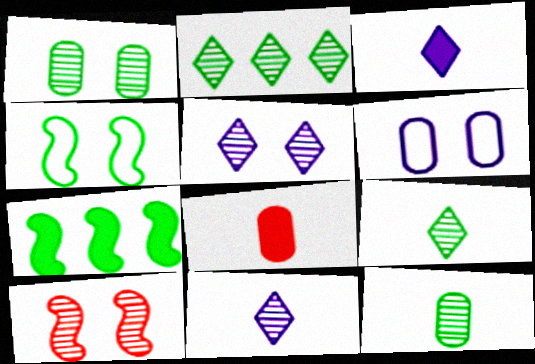[[1, 5, 10]]